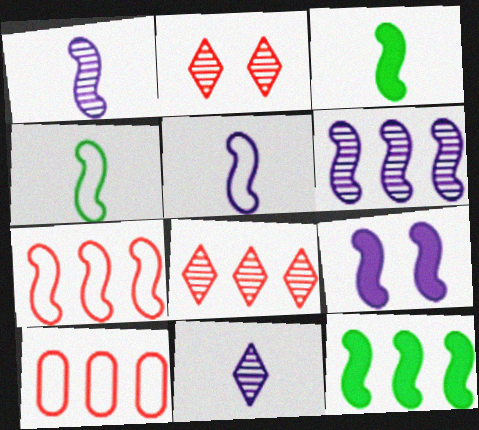[[5, 6, 9], 
[6, 7, 12]]